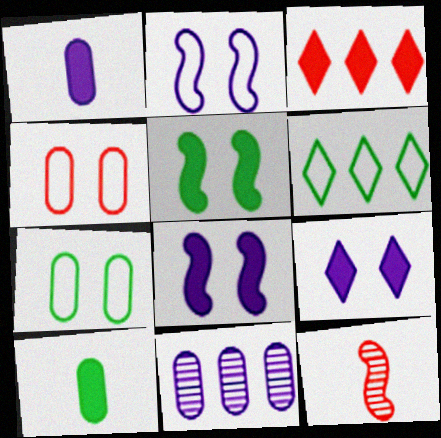[[1, 3, 5], 
[3, 4, 12], 
[3, 8, 10], 
[4, 10, 11]]